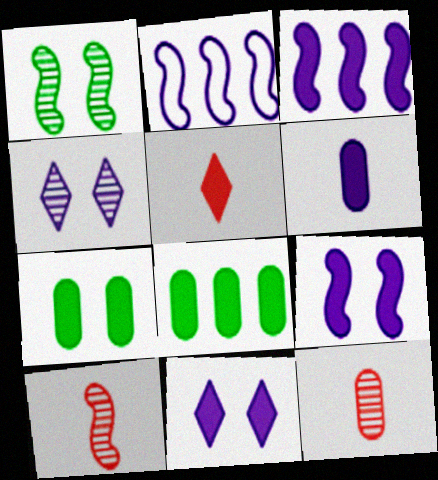[[2, 4, 6], 
[3, 5, 7], 
[3, 6, 11], 
[5, 8, 9]]